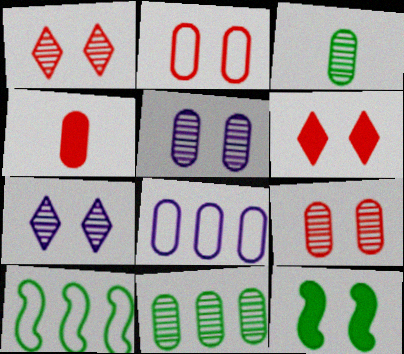[[2, 7, 12], 
[4, 7, 10]]